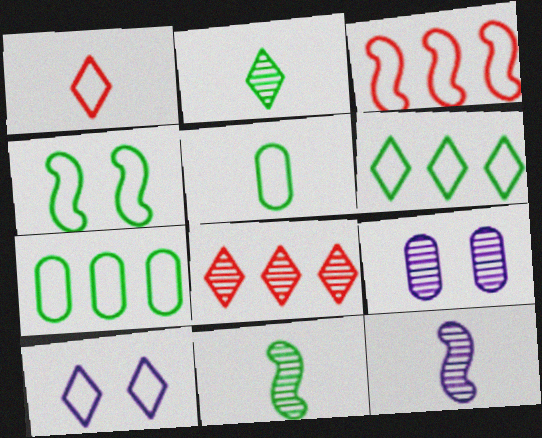[[1, 6, 10], 
[3, 5, 10], 
[4, 5, 6], 
[8, 9, 11]]